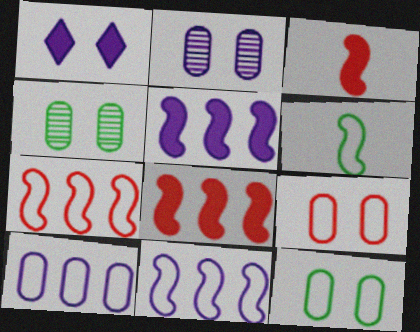[]